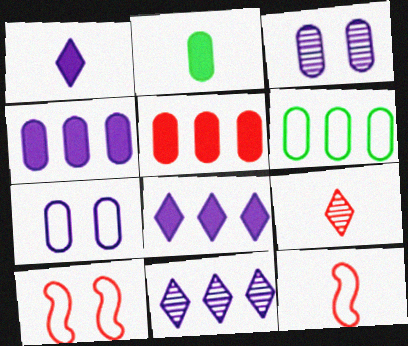[[2, 10, 11], 
[5, 9, 10]]